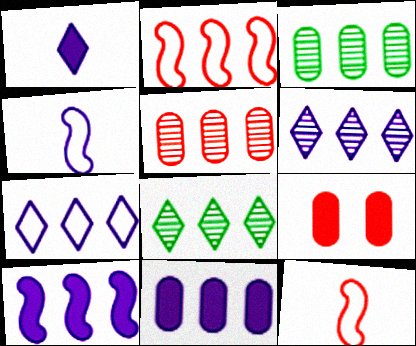[[2, 8, 11], 
[4, 8, 9]]